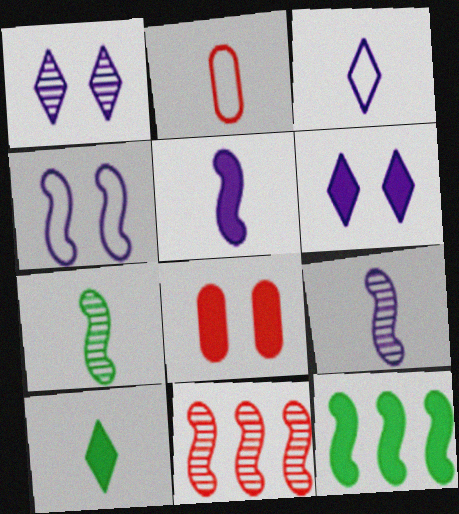[[1, 2, 12], 
[2, 9, 10]]